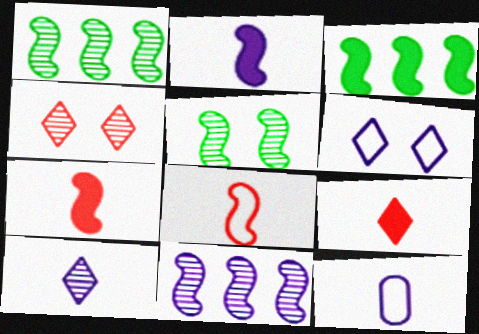[[2, 10, 12], 
[3, 4, 12]]